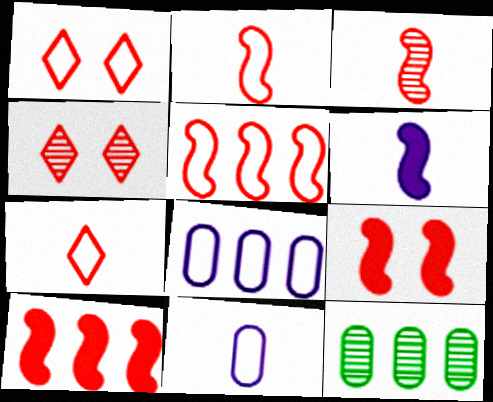[[1, 6, 12], 
[3, 5, 9]]